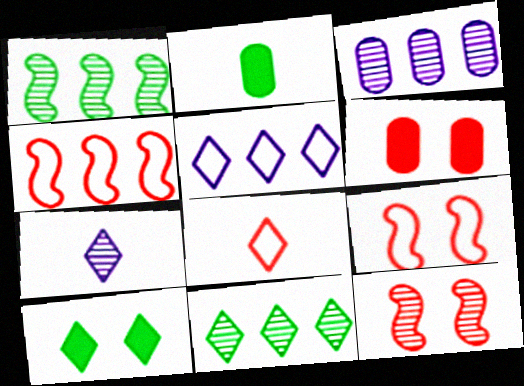[[2, 5, 12]]